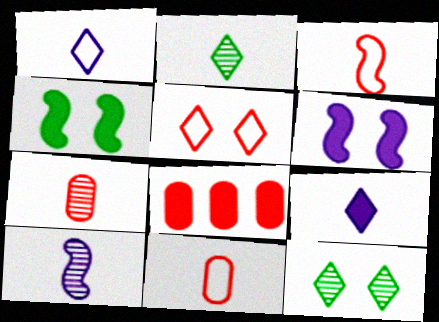[[2, 7, 10], 
[4, 8, 9]]